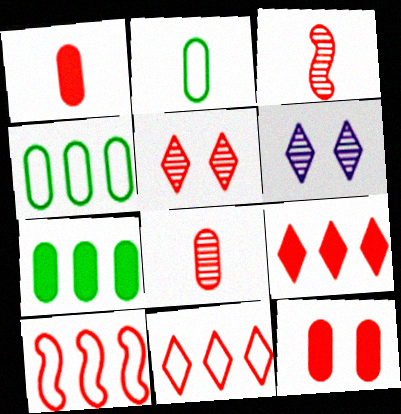[[1, 5, 10], 
[3, 11, 12]]